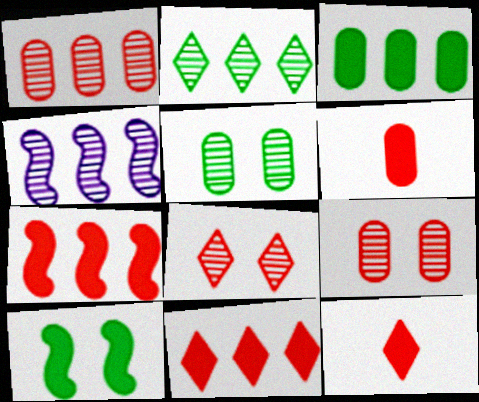[[1, 2, 4]]